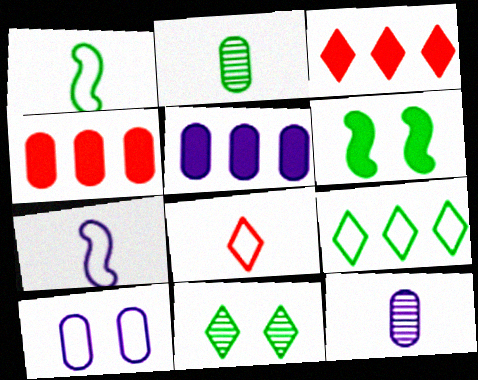[[2, 4, 10], 
[2, 6, 9], 
[4, 7, 11], 
[5, 10, 12]]